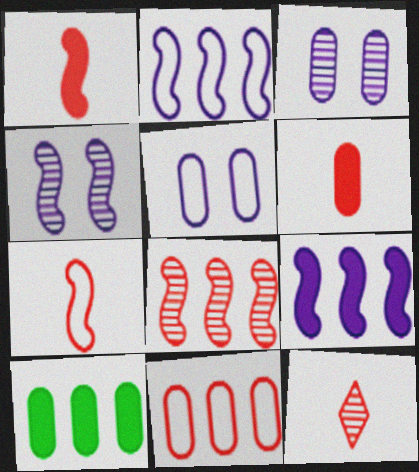[[6, 7, 12]]